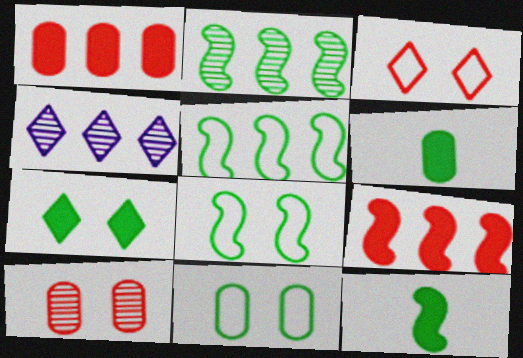[[1, 4, 5], 
[2, 8, 12]]